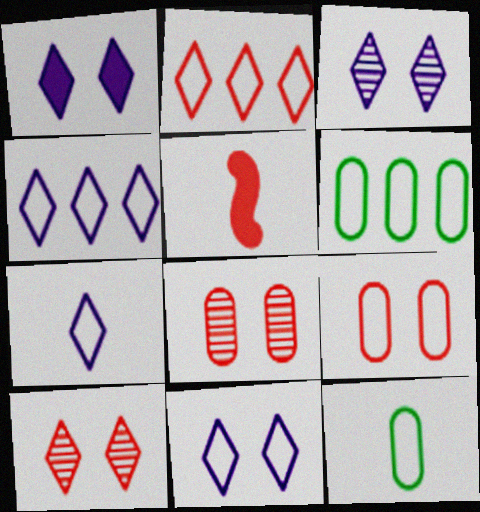[[1, 3, 11], 
[2, 5, 8], 
[3, 5, 6], 
[4, 7, 11]]